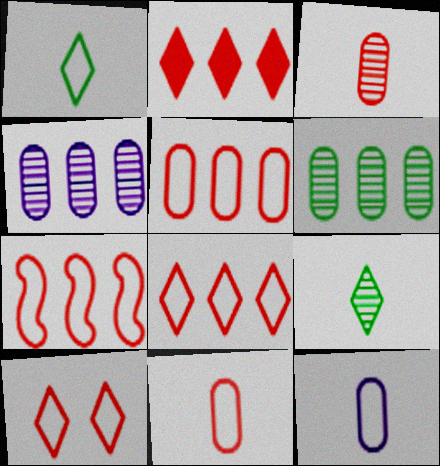[[5, 7, 8], 
[7, 10, 11]]